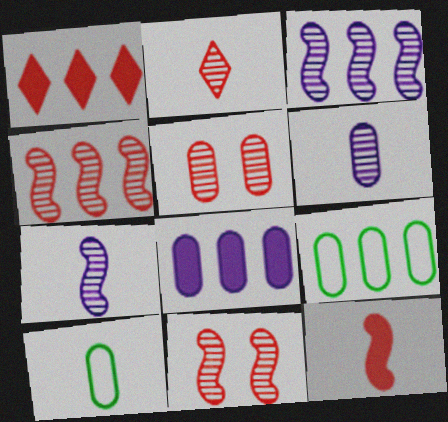[[1, 3, 9], 
[2, 4, 5], 
[5, 8, 10]]